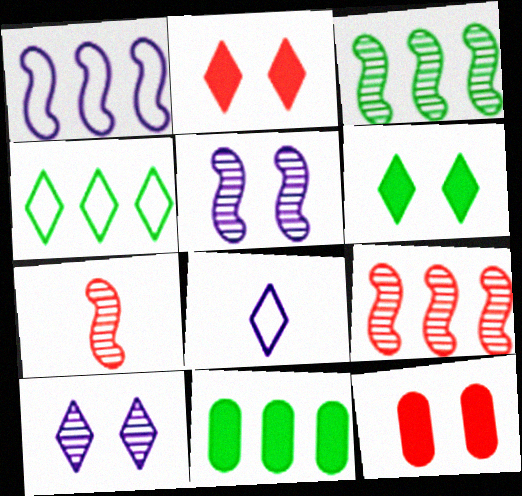[[3, 4, 11], 
[3, 5, 7], 
[3, 8, 12]]